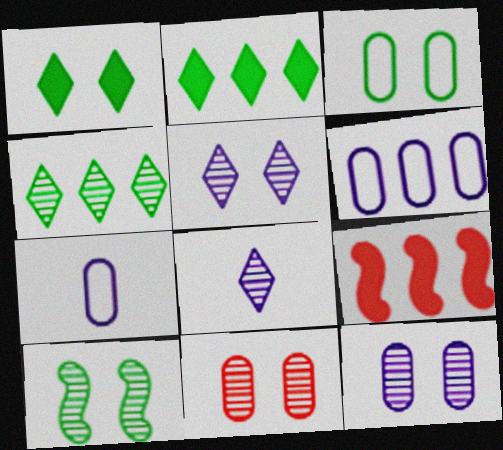[[1, 3, 10], 
[3, 8, 9], 
[4, 6, 9], 
[5, 10, 11]]